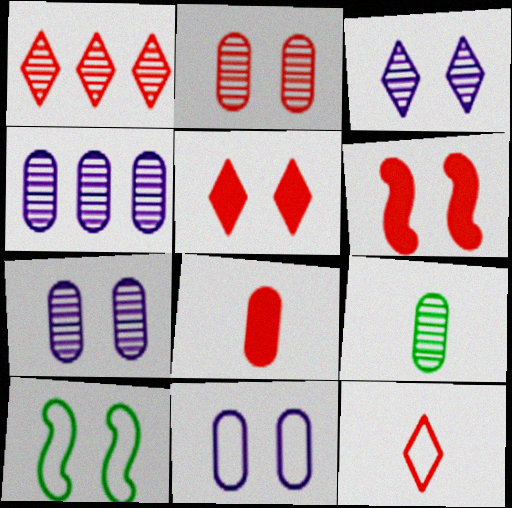[[1, 5, 12], 
[2, 4, 9], 
[5, 7, 10]]